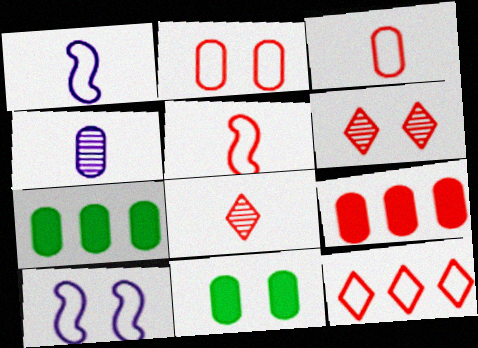[[1, 6, 7], 
[2, 4, 7], 
[2, 5, 12], 
[5, 6, 9], 
[6, 10, 11], 
[7, 8, 10]]